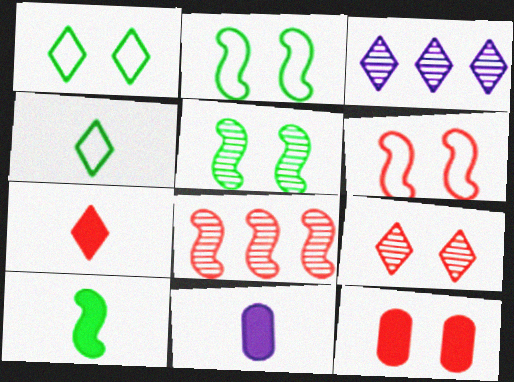[[1, 3, 7], 
[1, 8, 11], 
[6, 9, 12], 
[7, 10, 11]]